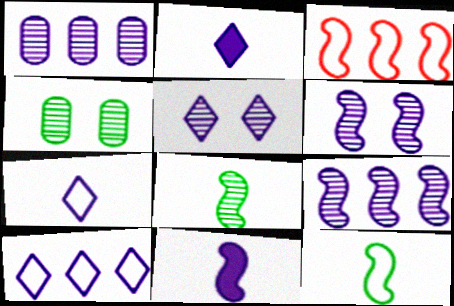[[2, 3, 4], 
[2, 5, 10]]